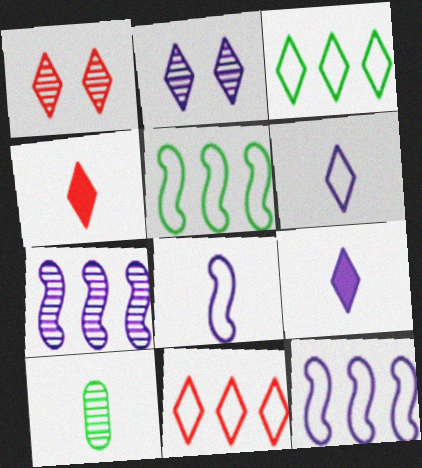[[1, 3, 9], 
[1, 4, 11], 
[1, 7, 10], 
[2, 3, 4], 
[4, 8, 10]]